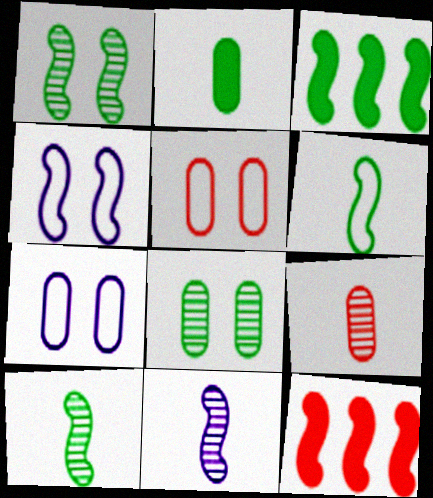[[1, 3, 6], 
[4, 10, 12]]